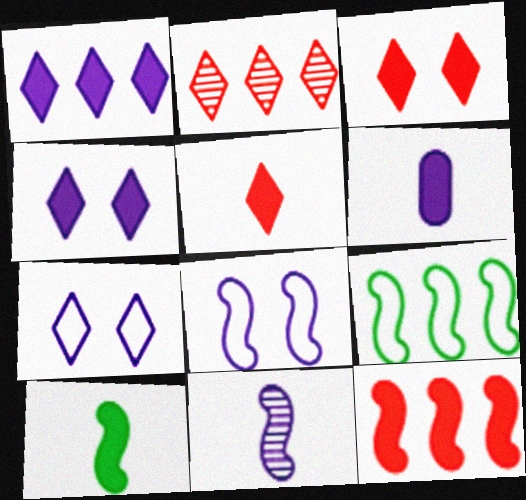[[5, 6, 10]]